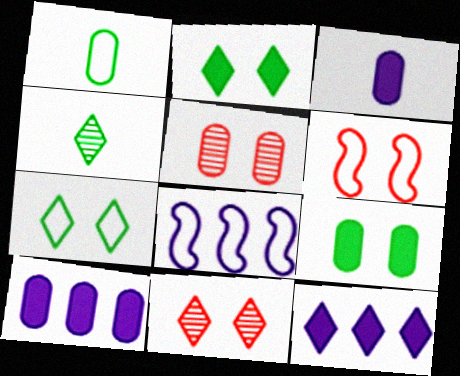[[1, 5, 10], 
[4, 6, 10]]